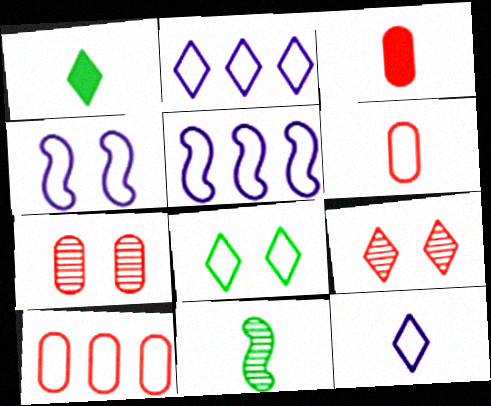[[1, 2, 9], 
[1, 5, 7], 
[3, 7, 10], 
[3, 11, 12], 
[5, 6, 8]]